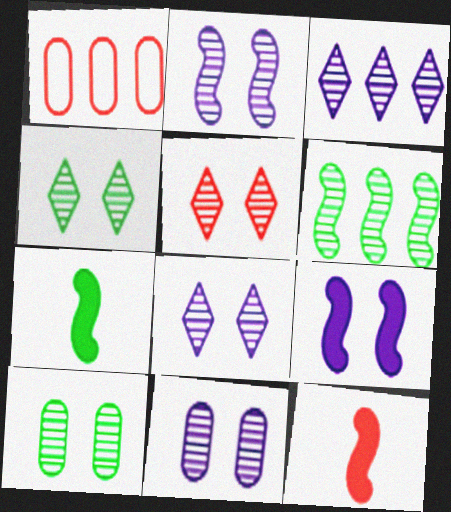[[1, 5, 12], 
[1, 7, 8], 
[2, 5, 10], 
[2, 8, 11], 
[4, 5, 8]]